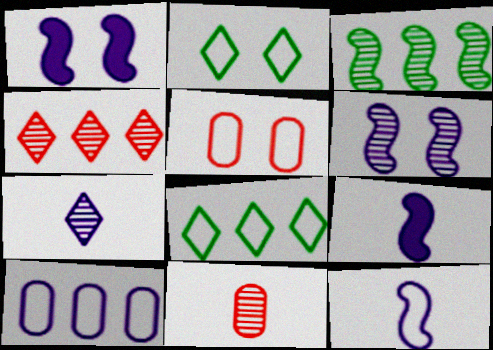[[1, 7, 10], 
[1, 8, 11], 
[5, 8, 12]]